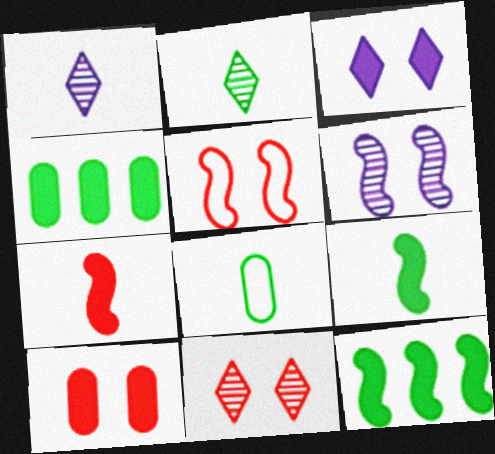[[1, 4, 5], 
[1, 7, 8], 
[2, 8, 9], 
[3, 4, 7], 
[5, 10, 11]]